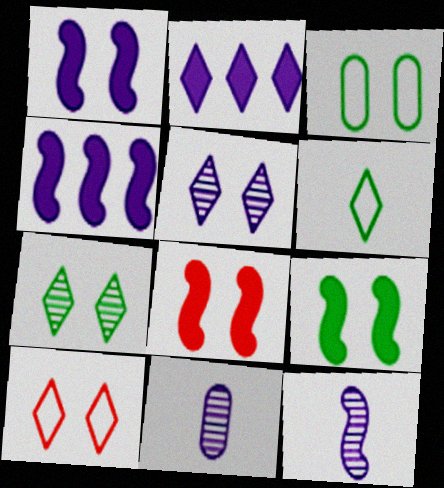[[1, 8, 9], 
[3, 5, 8], 
[3, 7, 9]]